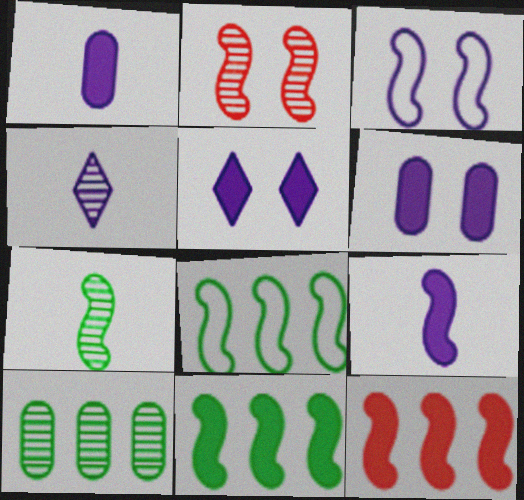[[2, 4, 10], 
[2, 8, 9], 
[3, 7, 12]]